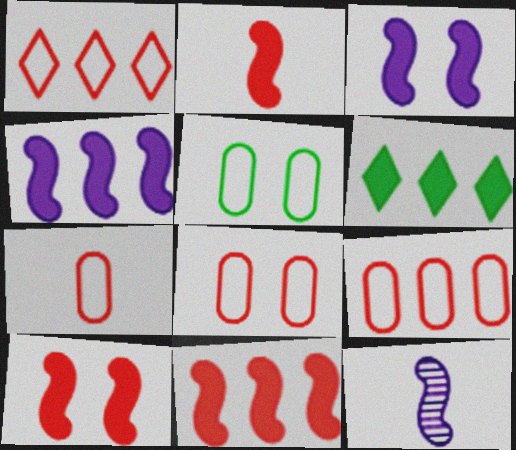[[2, 10, 11], 
[6, 8, 12], 
[7, 8, 9]]